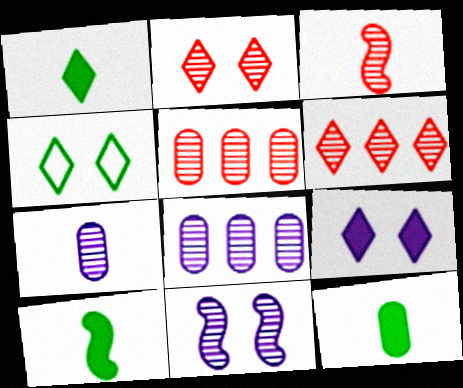[[1, 10, 12], 
[2, 3, 5], 
[2, 4, 9]]